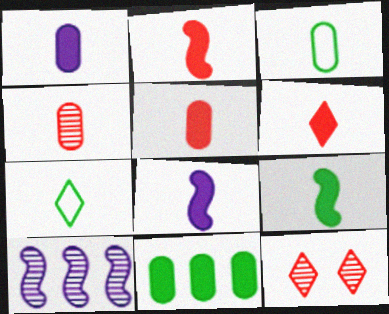[[1, 3, 4], 
[1, 6, 9], 
[2, 5, 6], 
[2, 8, 9], 
[4, 7, 8]]